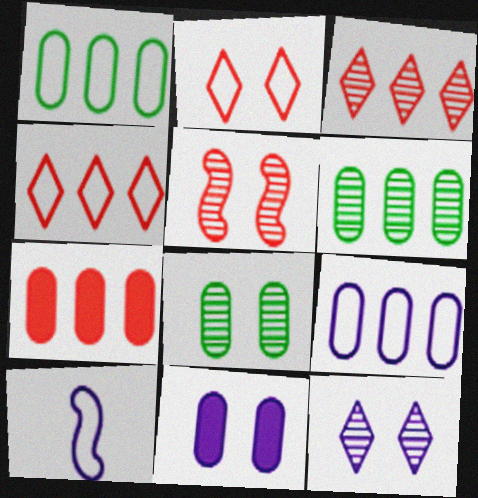[[1, 2, 10], 
[5, 8, 12], 
[6, 7, 9]]